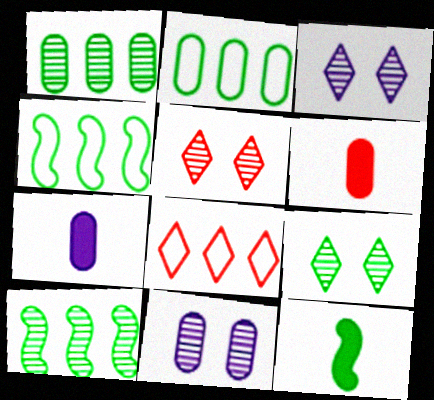[[2, 6, 11], 
[2, 9, 12], 
[3, 4, 6], 
[3, 5, 9], 
[4, 5, 7], 
[8, 11, 12]]